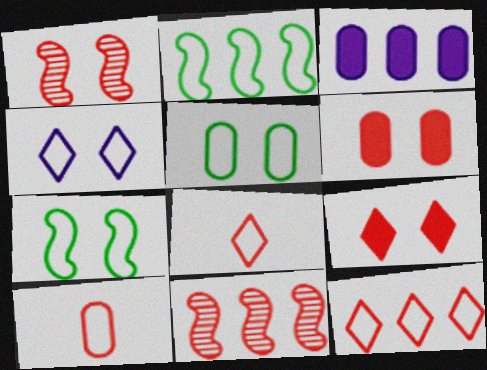[[2, 4, 10], 
[6, 8, 11], 
[9, 10, 11]]